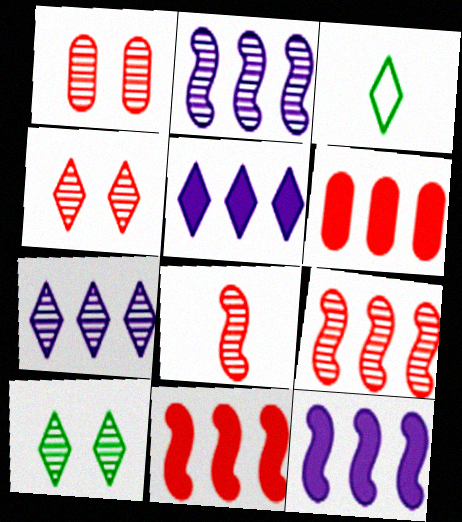[[1, 3, 12], 
[3, 4, 5]]